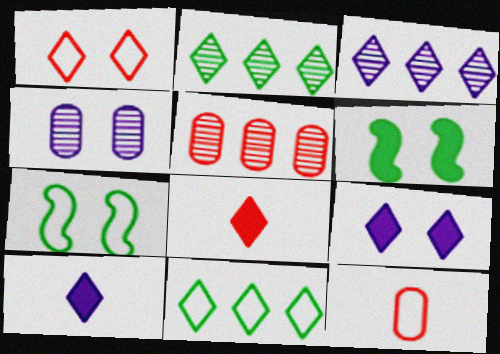[[1, 2, 10], 
[1, 4, 6], 
[3, 6, 12], 
[5, 7, 10]]